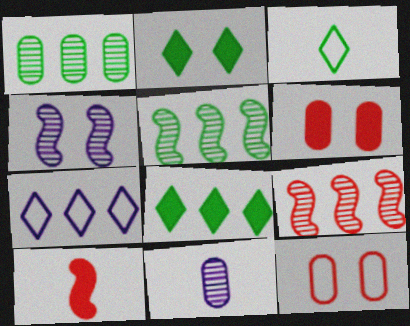[[2, 4, 12], 
[3, 10, 11]]